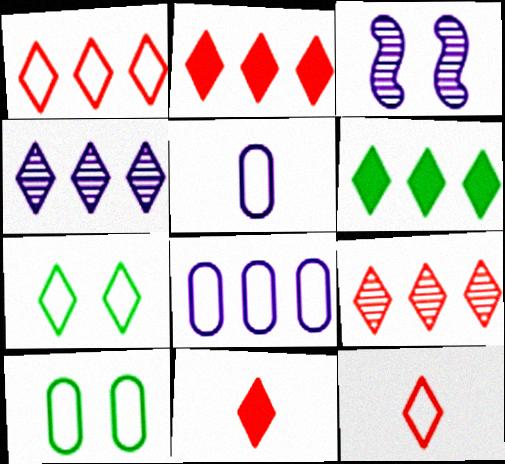[[1, 2, 9], 
[1, 4, 6], 
[4, 7, 11]]